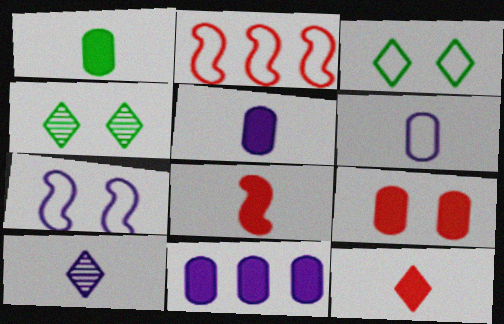[[1, 9, 11], 
[2, 3, 6], 
[2, 4, 5], 
[4, 7, 9], 
[7, 10, 11]]